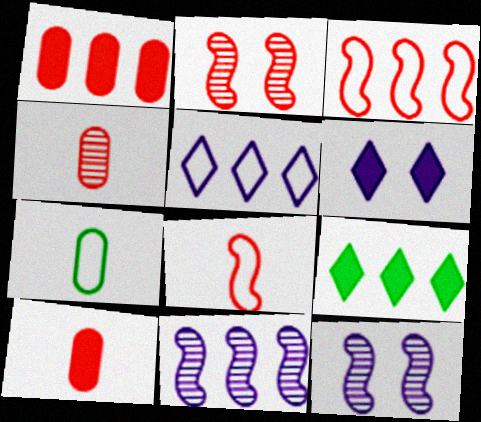[]